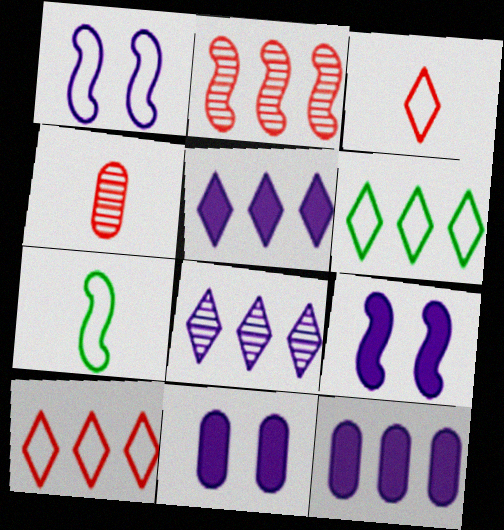[[2, 6, 12], 
[2, 7, 9], 
[4, 6, 9]]